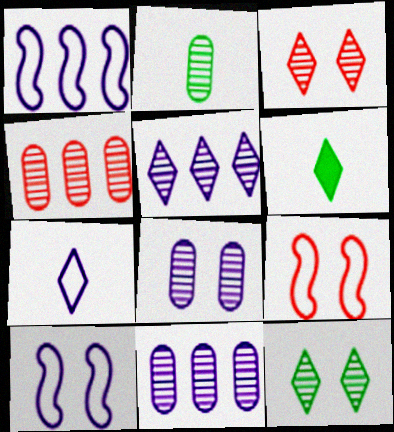[[2, 4, 8], 
[4, 6, 10], 
[6, 9, 11]]